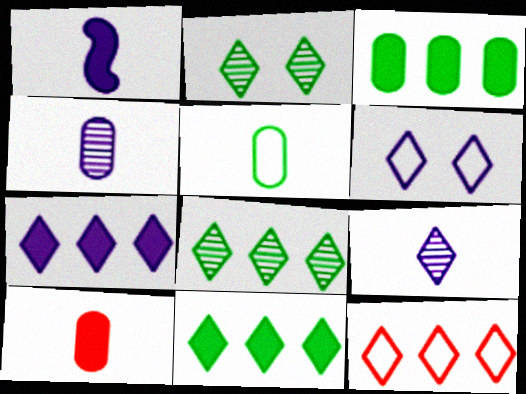[[4, 5, 10], 
[6, 7, 9], 
[7, 8, 12]]